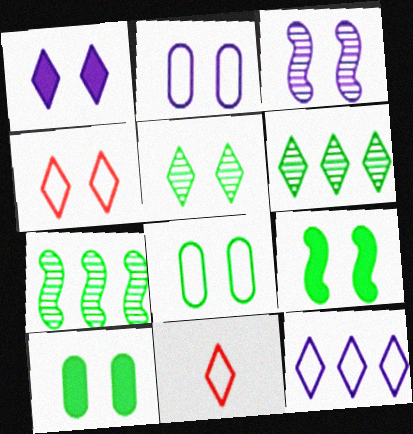[[1, 2, 3], 
[1, 4, 5], 
[1, 6, 11], 
[3, 4, 10], 
[5, 8, 9]]